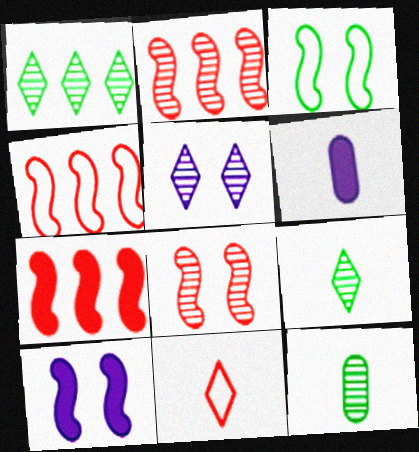[[2, 4, 7], 
[2, 5, 12], 
[3, 8, 10]]